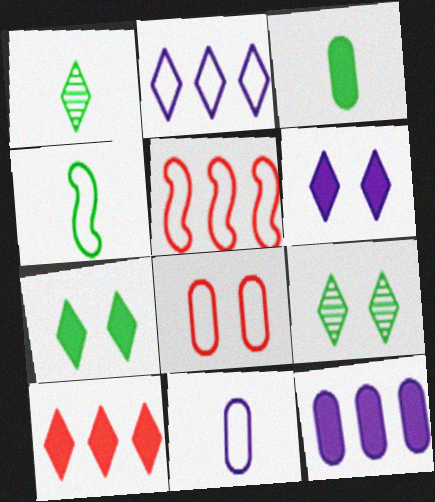[[1, 3, 4], 
[2, 4, 8]]